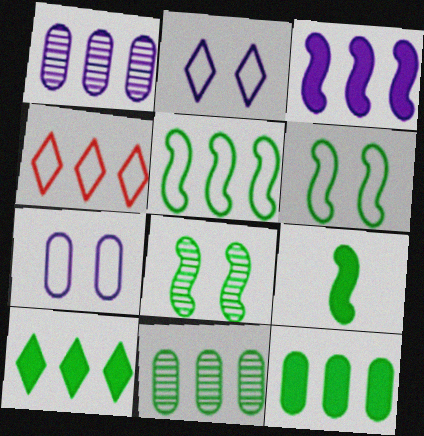[[3, 4, 11], 
[5, 8, 9], 
[5, 10, 11]]